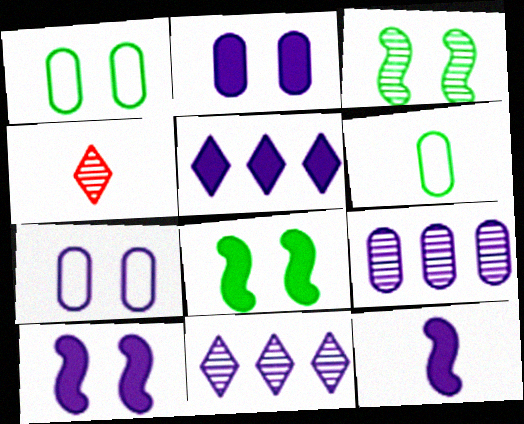[[2, 5, 12], 
[3, 4, 9], 
[4, 6, 12], 
[7, 11, 12]]